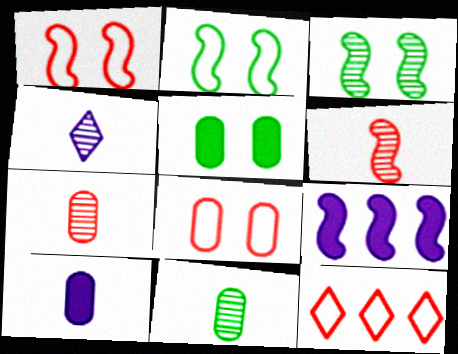[[2, 6, 9], 
[3, 10, 12], 
[4, 6, 11]]